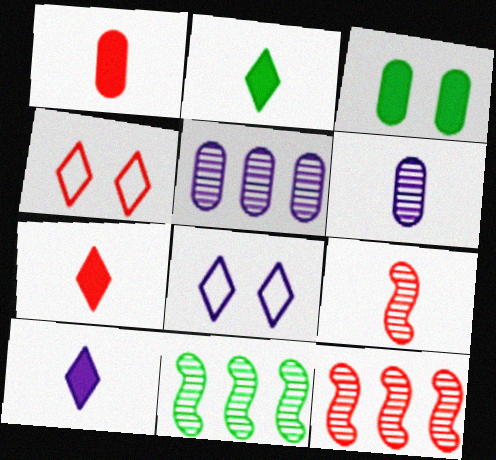[[1, 4, 12], 
[1, 8, 11], 
[2, 7, 10]]